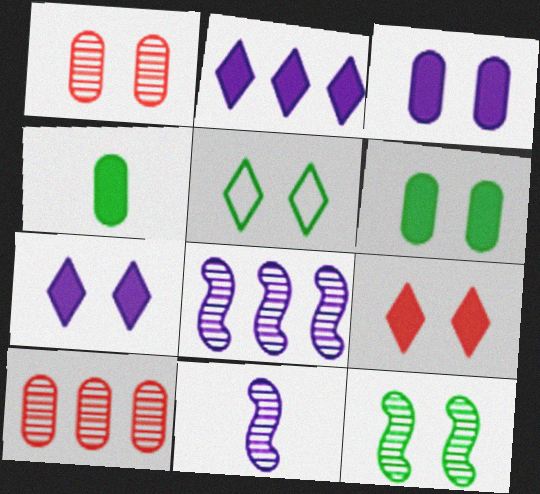[[5, 6, 12]]